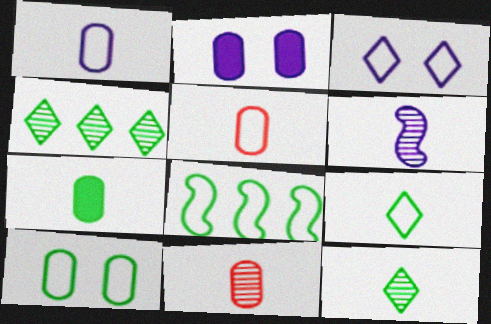[[1, 7, 11], 
[3, 5, 8], 
[6, 11, 12], 
[8, 9, 10]]